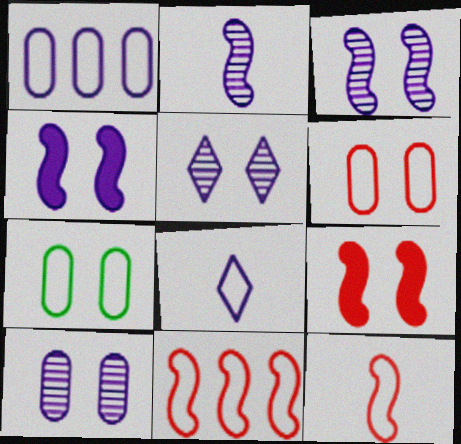[[3, 5, 10], 
[5, 7, 9], 
[7, 8, 11]]